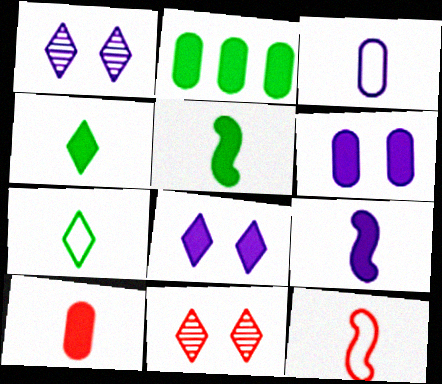[[1, 2, 12], 
[2, 6, 10], 
[3, 7, 12], 
[4, 9, 10]]